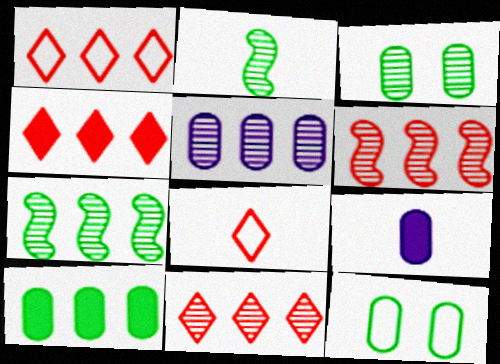[[1, 4, 11], 
[2, 8, 9], 
[5, 7, 11]]